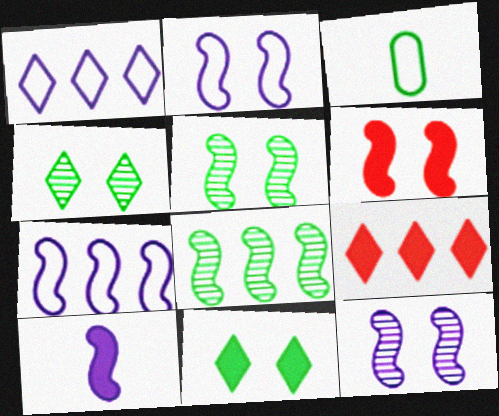[[2, 5, 6], 
[3, 8, 11], 
[3, 9, 12], 
[7, 10, 12]]